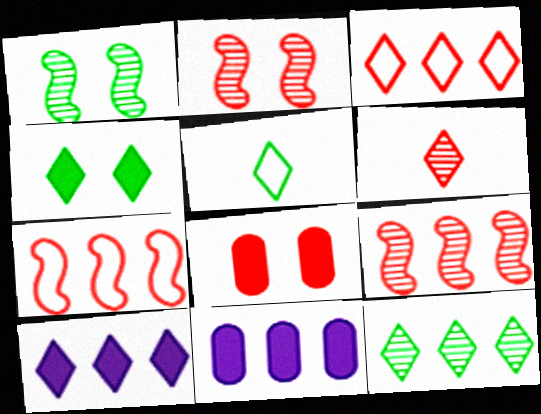[[2, 5, 11], 
[3, 10, 12], 
[4, 5, 12], 
[6, 7, 8], 
[7, 11, 12]]